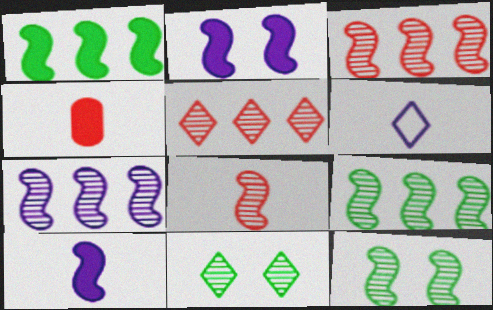[[3, 7, 9], 
[7, 8, 12]]